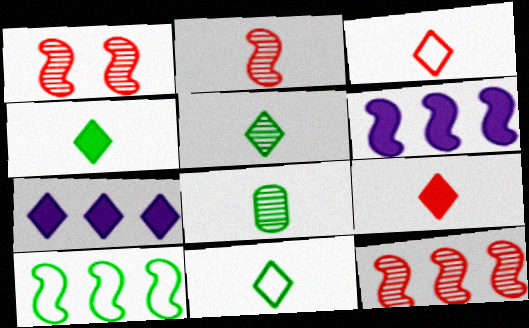[[1, 2, 12], 
[4, 5, 11], 
[6, 10, 12]]